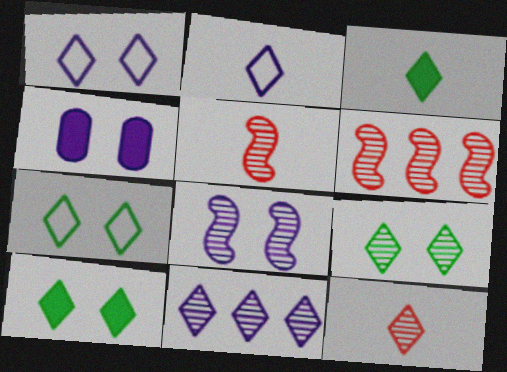[[1, 4, 8], 
[2, 3, 12], 
[7, 9, 10], 
[9, 11, 12]]